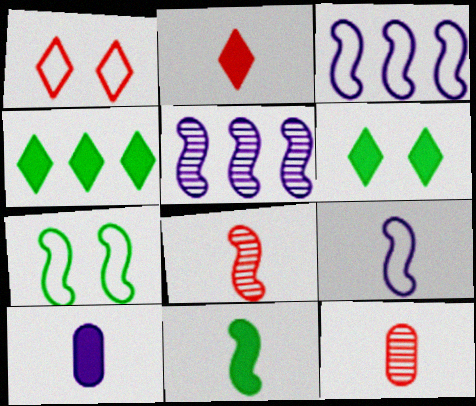[[2, 10, 11], 
[3, 6, 12], 
[8, 9, 11]]